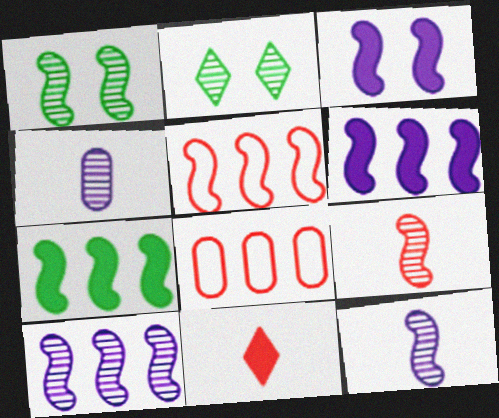[[1, 9, 10], 
[5, 7, 10]]